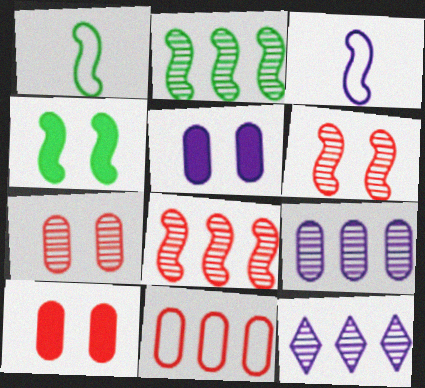[[1, 2, 4], 
[1, 10, 12], 
[3, 4, 8], 
[3, 5, 12]]